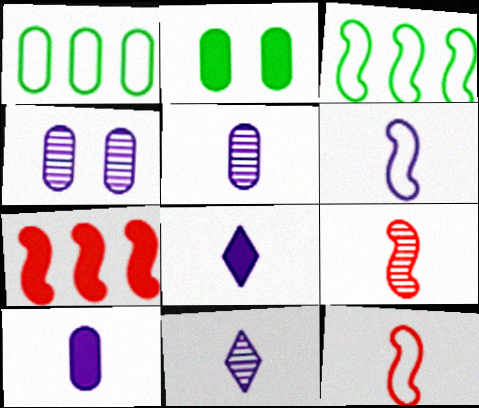[[2, 7, 8], 
[5, 6, 8], 
[6, 10, 11]]